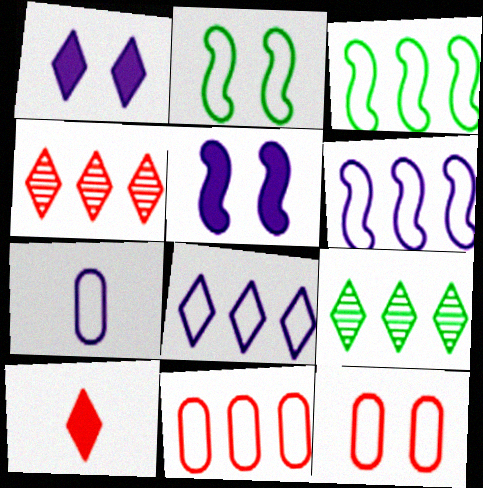[[3, 8, 11]]